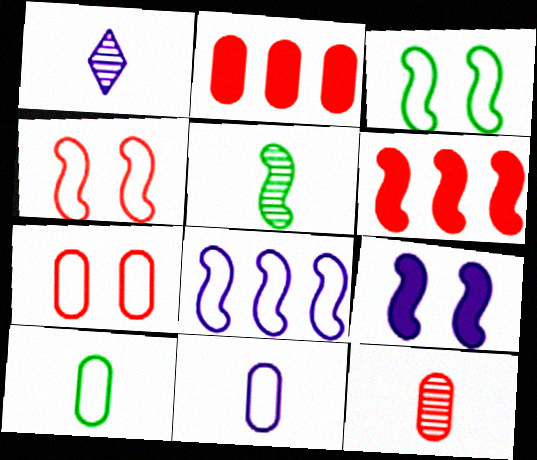[[1, 2, 3], 
[1, 5, 12], 
[2, 7, 12]]